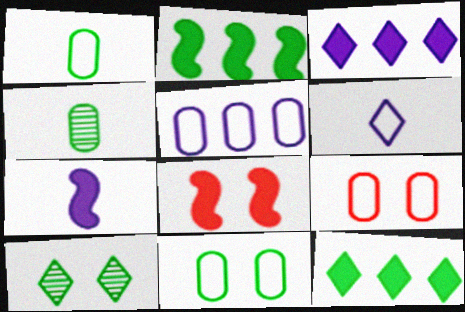[[1, 2, 10], 
[1, 5, 9], 
[2, 7, 8]]